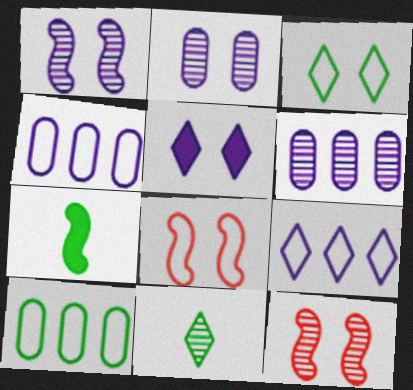[[6, 11, 12]]